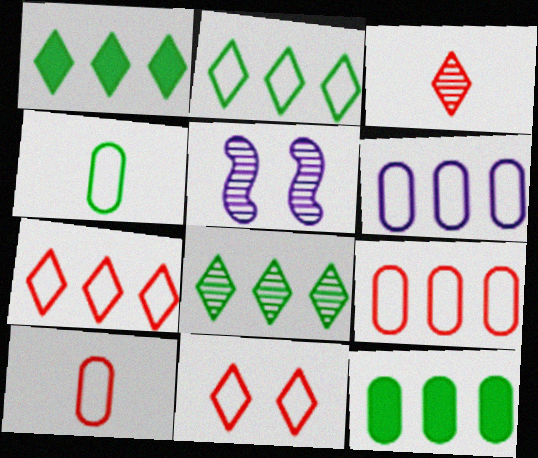[[1, 2, 8], 
[1, 5, 10]]